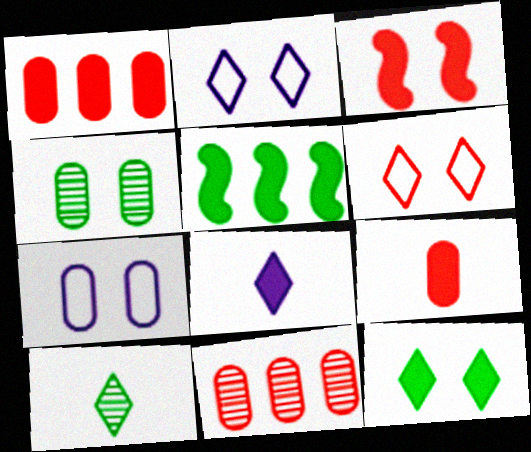[[2, 3, 4]]